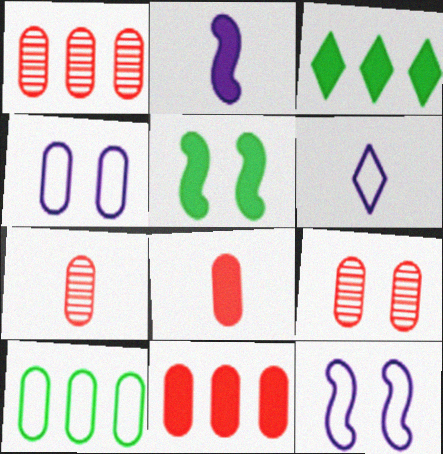[[1, 5, 6], 
[1, 7, 9], 
[3, 7, 12]]